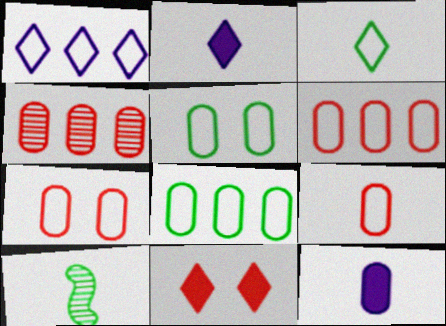[[2, 9, 10], 
[4, 5, 12], 
[6, 7, 9]]